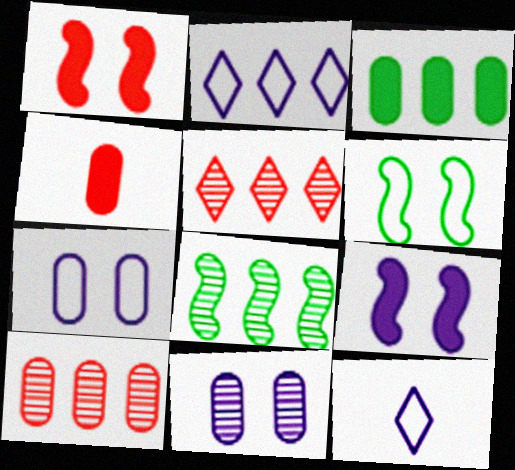[]